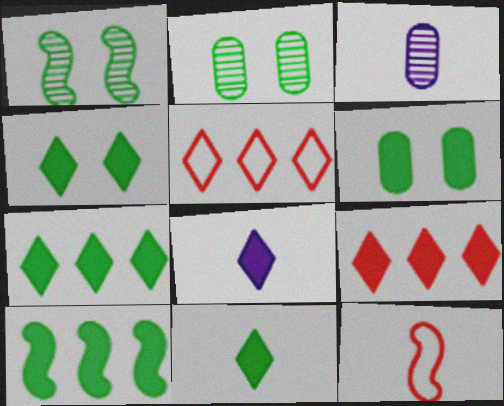[[3, 11, 12], 
[4, 7, 11], 
[4, 8, 9], 
[6, 10, 11]]